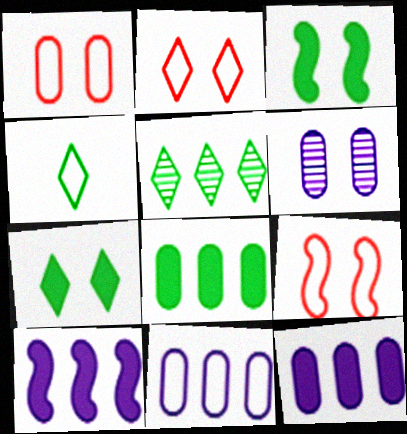[[1, 2, 9], 
[2, 3, 6], 
[4, 5, 7], 
[4, 9, 11], 
[6, 7, 9]]